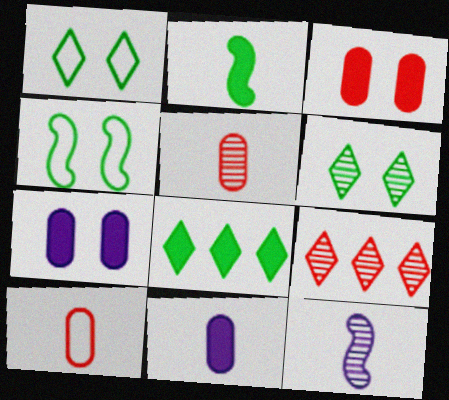[[4, 9, 11]]